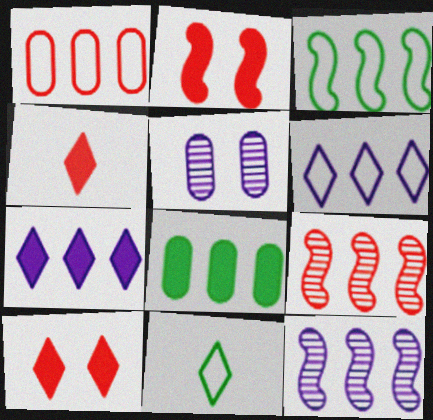[[1, 3, 6], 
[3, 4, 5], 
[6, 8, 9]]